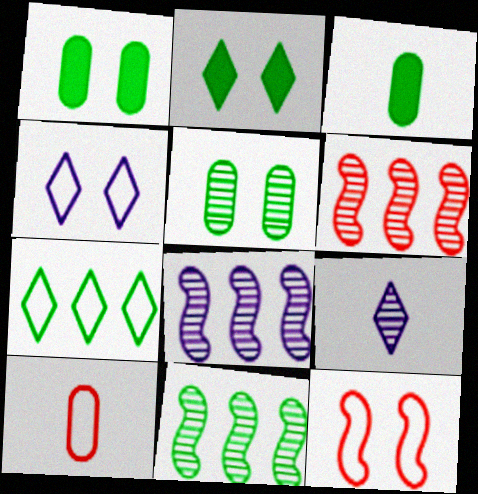[[2, 8, 10], 
[3, 4, 6], 
[5, 6, 9], 
[6, 8, 11]]